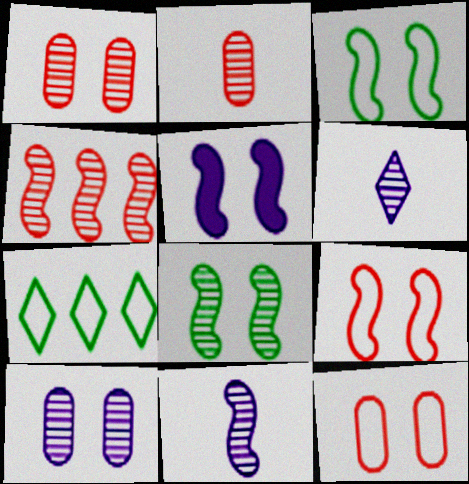[[2, 5, 7], 
[4, 8, 11], 
[5, 8, 9]]